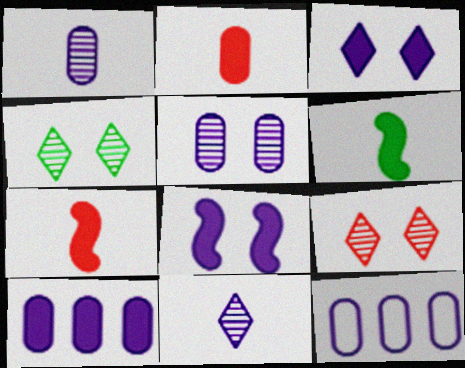[[4, 7, 12], 
[6, 9, 12], 
[8, 11, 12]]